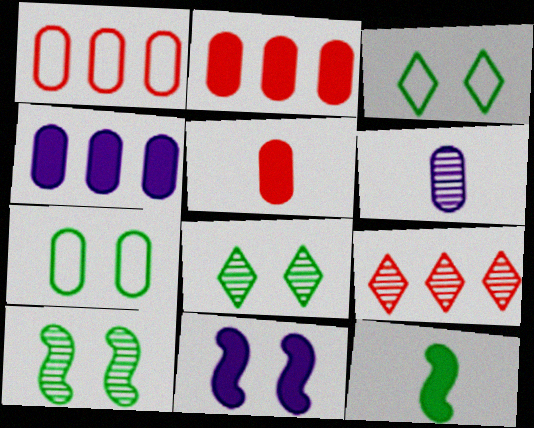[[2, 6, 7], 
[6, 9, 10]]